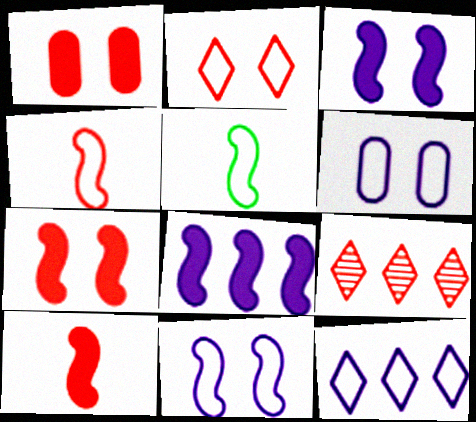[[1, 4, 9]]